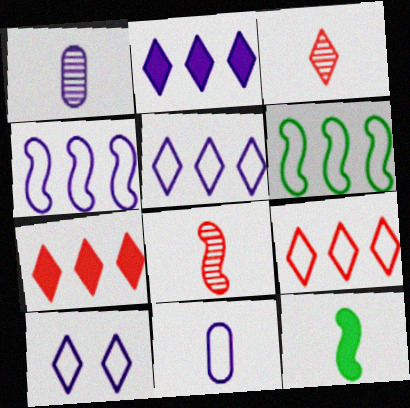[[3, 11, 12], 
[4, 10, 11]]